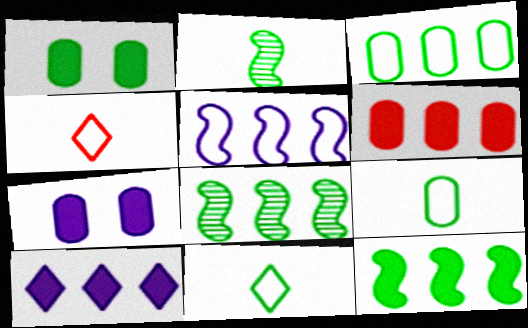[[1, 8, 11], 
[4, 7, 8], 
[6, 10, 12]]